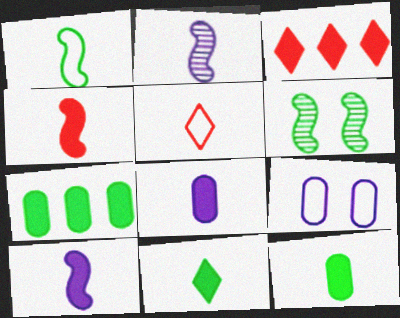[[1, 2, 4], 
[2, 5, 12], 
[4, 8, 11]]